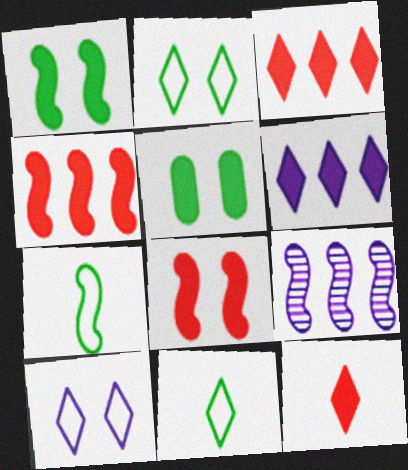[[7, 8, 9]]